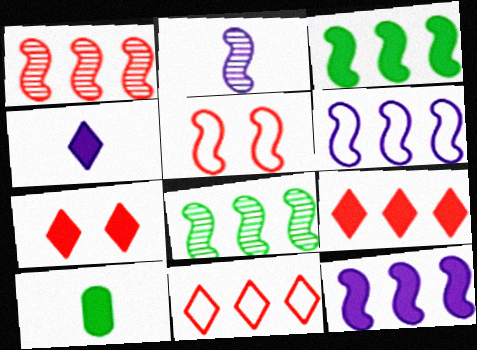[[1, 3, 6], 
[2, 3, 5], 
[7, 10, 12]]